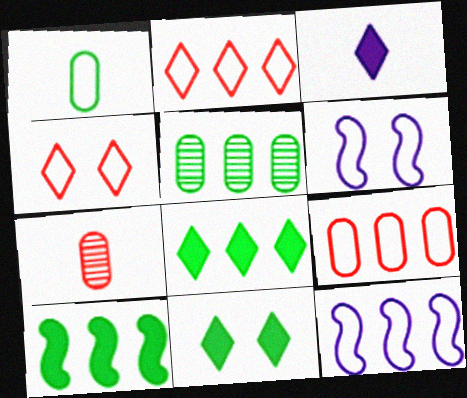[[1, 2, 6], 
[1, 4, 12], 
[6, 7, 8], 
[7, 11, 12]]